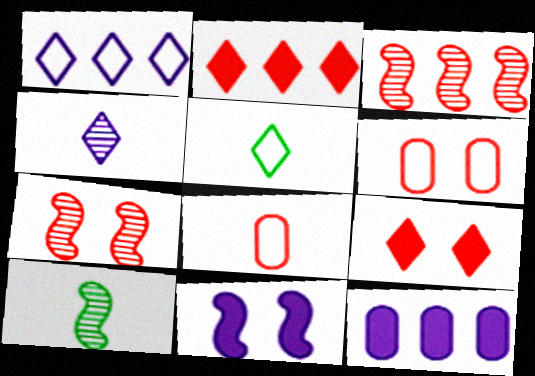[[2, 7, 8], 
[3, 8, 9], 
[5, 7, 12], 
[6, 7, 9]]